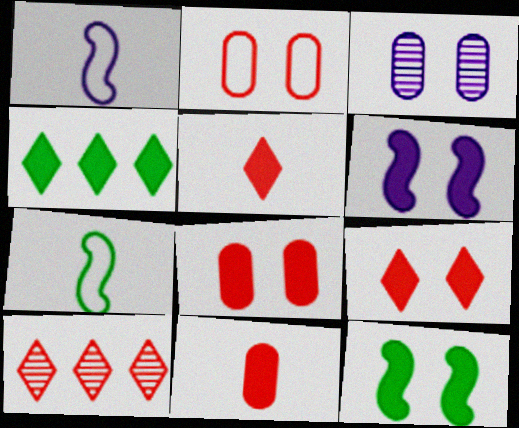[[4, 6, 11]]